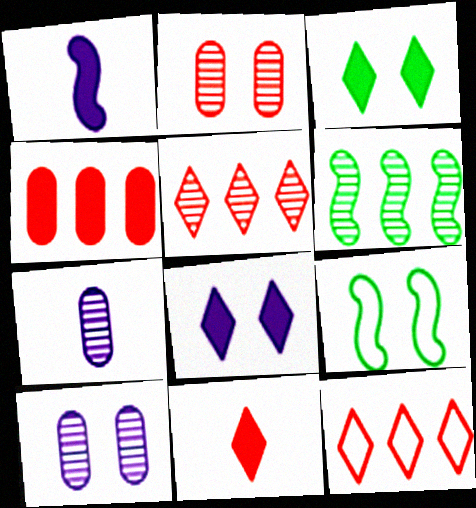[[1, 3, 4], 
[2, 8, 9]]